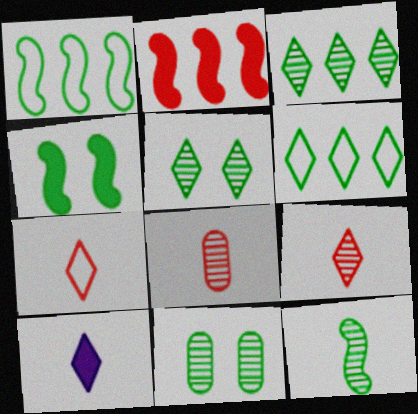[[1, 4, 12], 
[3, 11, 12]]